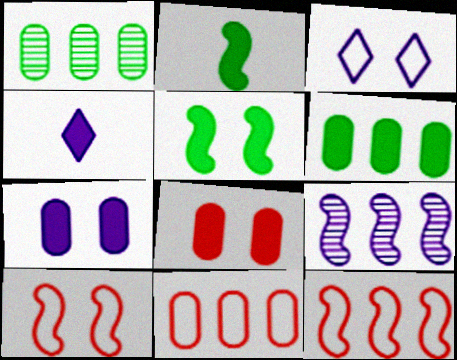[[1, 4, 10], 
[2, 9, 10]]